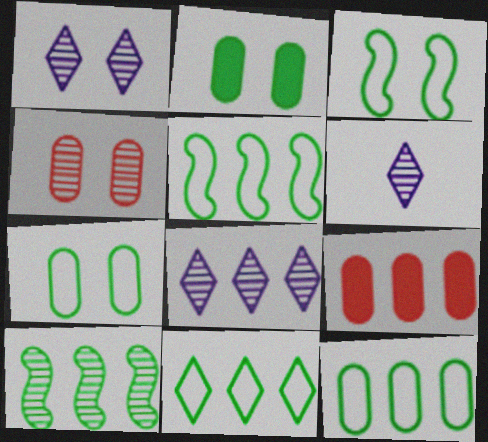[[1, 6, 8], 
[3, 6, 9], 
[4, 6, 10], 
[5, 8, 9], 
[5, 11, 12]]